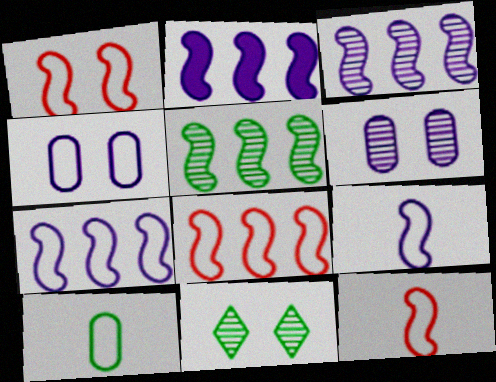[[1, 8, 12], 
[2, 3, 7], 
[2, 5, 8]]